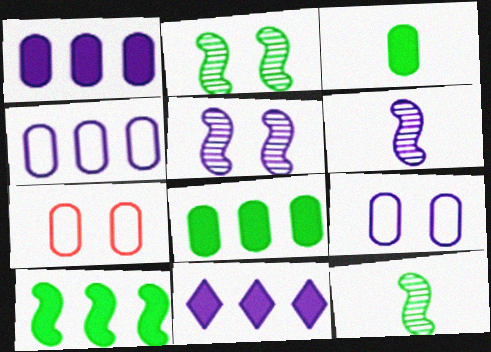[[6, 9, 11], 
[7, 11, 12]]